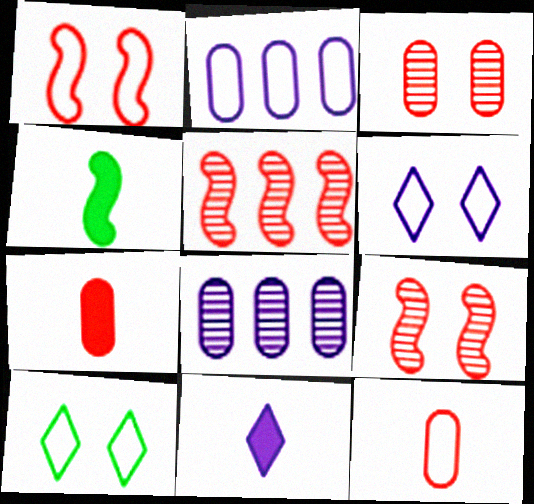[[4, 7, 11]]